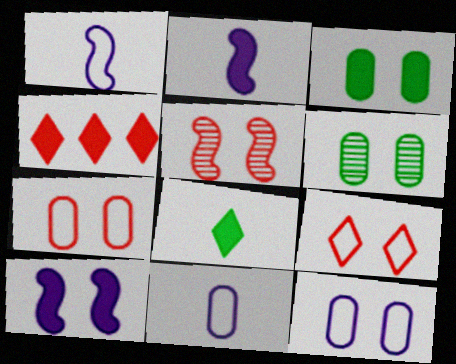[[1, 4, 6], 
[2, 3, 4], 
[6, 9, 10]]